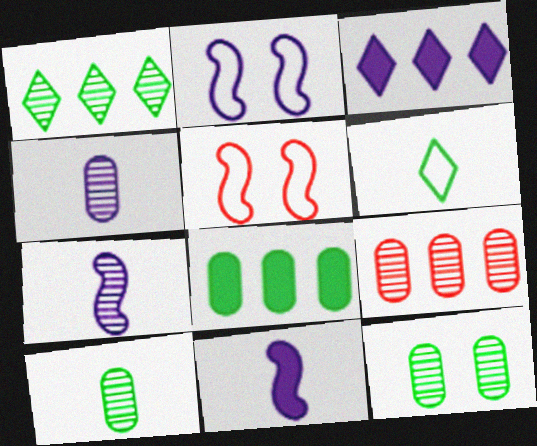[[2, 3, 4], 
[3, 5, 10], 
[4, 9, 12]]